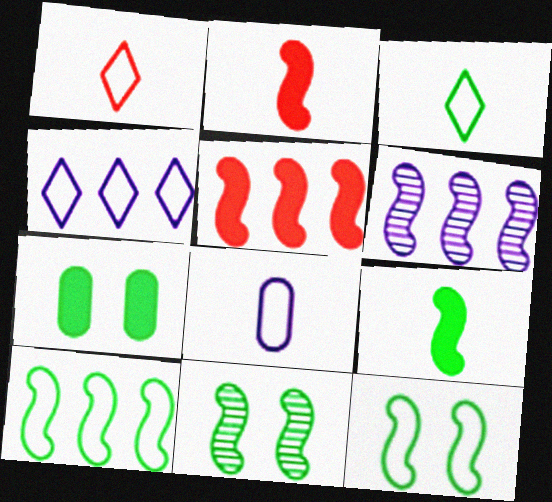[[1, 6, 7], 
[2, 6, 12], 
[5, 6, 10], 
[9, 10, 11]]